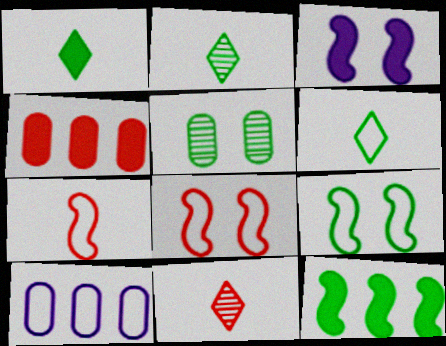[[1, 2, 6], 
[1, 3, 4], 
[4, 8, 11], 
[5, 6, 12], 
[6, 8, 10]]